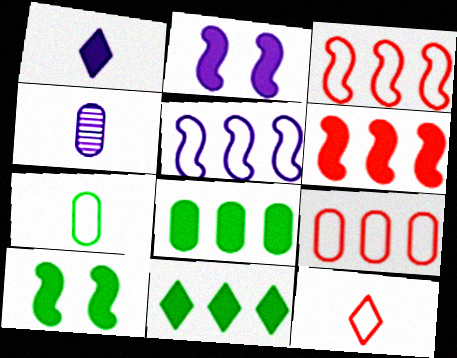[]